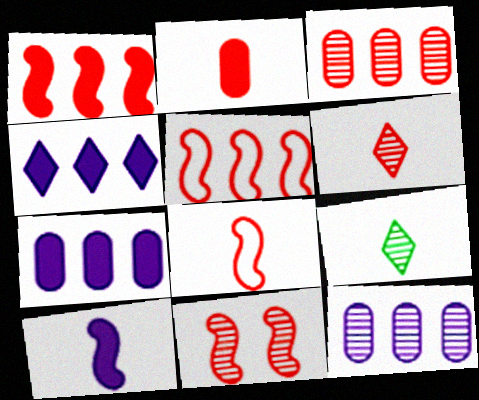[[1, 8, 11], 
[2, 6, 8], 
[3, 6, 11], 
[9, 11, 12]]